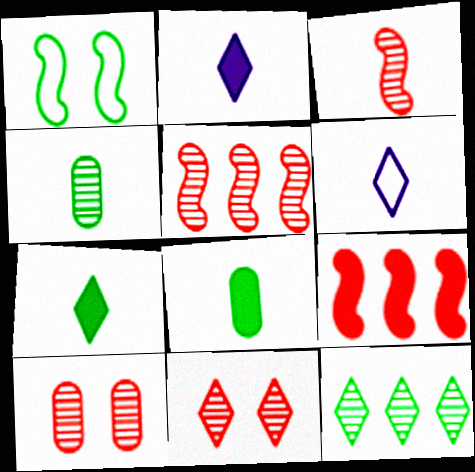[[1, 8, 12], 
[3, 6, 8]]